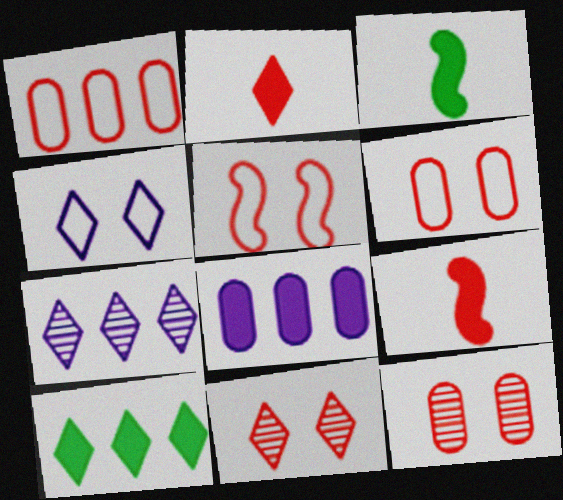[[1, 9, 11], 
[3, 6, 7]]